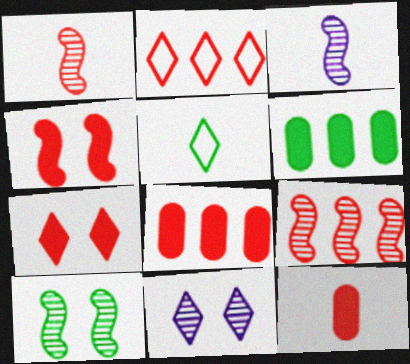[[2, 8, 9], 
[3, 5, 12], 
[3, 9, 10], 
[5, 6, 10]]